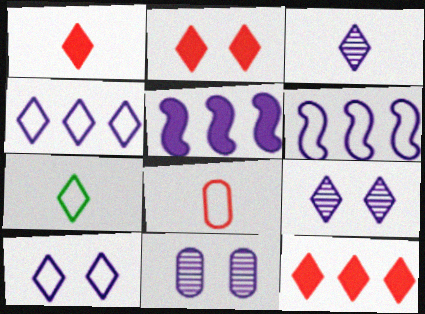[[1, 2, 12], 
[1, 3, 7], 
[7, 9, 12]]